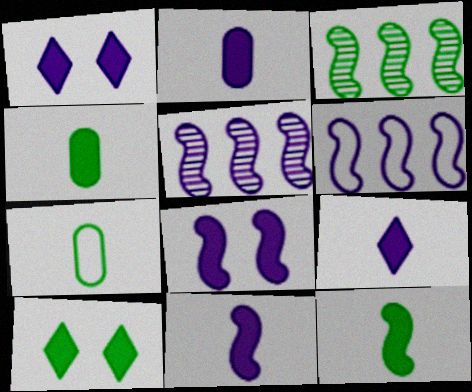[[2, 9, 11], 
[3, 7, 10]]